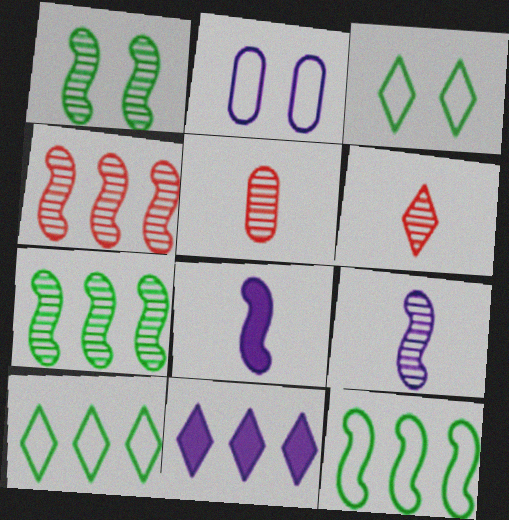[[1, 4, 9], 
[2, 9, 11], 
[3, 6, 11]]